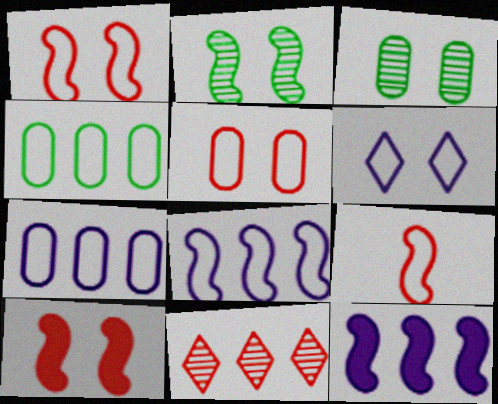[[2, 9, 12], 
[3, 6, 10], 
[4, 6, 9], 
[4, 11, 12]]